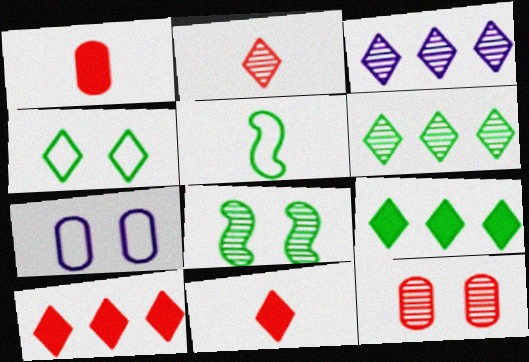[[3, 4, 11]]